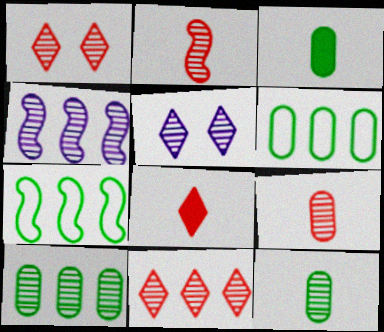[[1, 4, 12], 
[2, 5, 10], 
[4, 10, 11]]